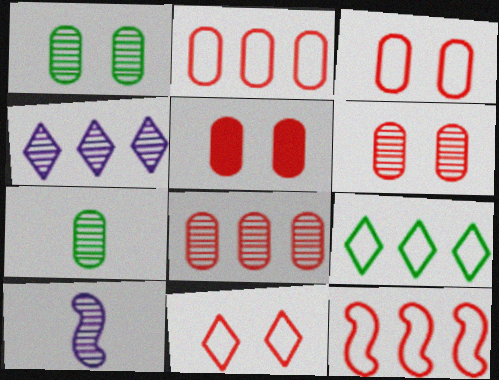[[3, 5, 6], 
[5, 9, 10]]